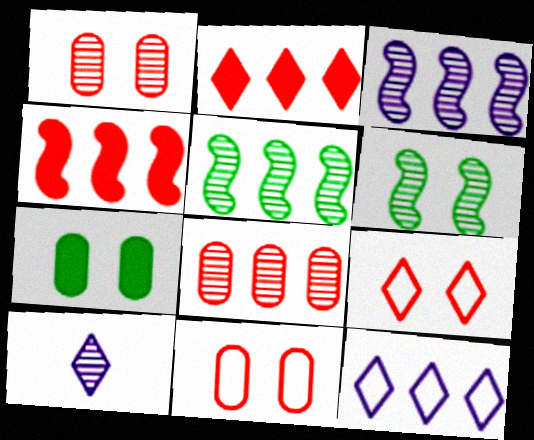[[1, 5, 10], 
[6, 8, 10]]